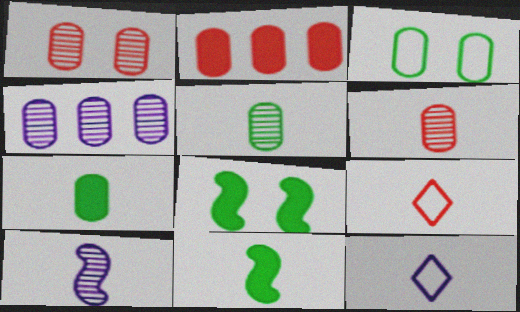[[1, 4, 5], 
[4, 8, 9], 
[6, 11, 12], 
[7, 9, 10]]